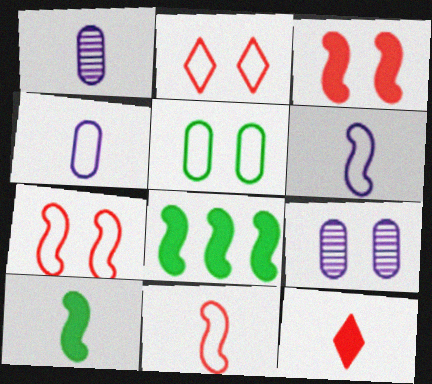[[1, 2, 8]]